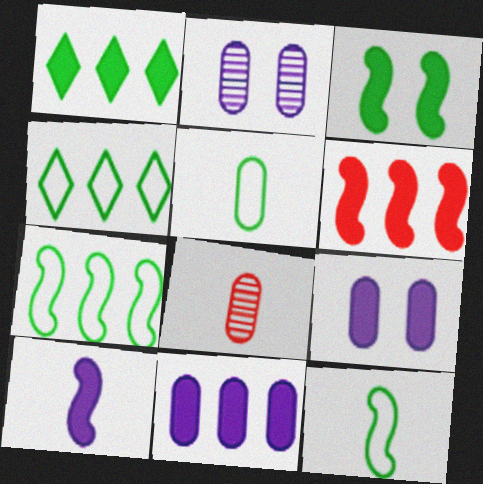[[1, 6, 11], 
[3, 6, 10]]